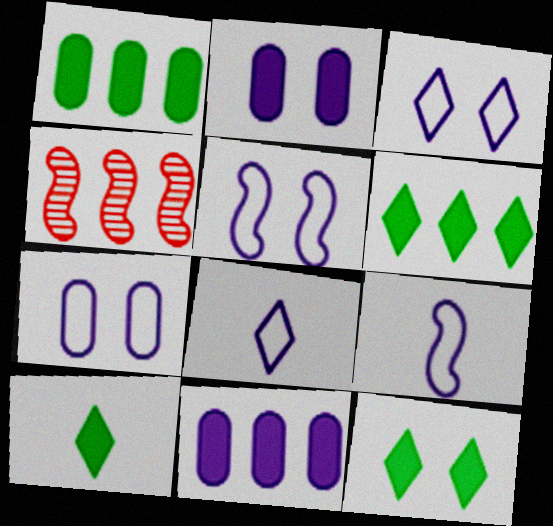[[3, 5, 7], 
[4, 7, 10], 
[6, 10, 12]]